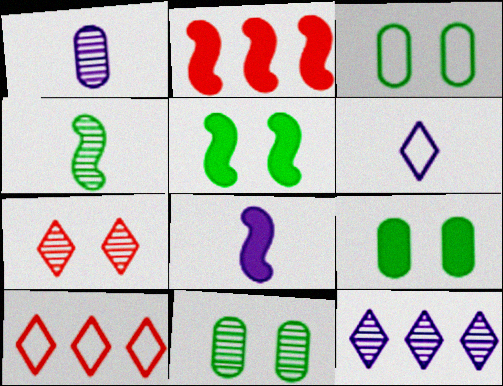[[1, 5, 10], 
[1, 6, 8], 
[2, 5, 8], 
[2, 6, 11], 
[3, 9, 11], 
[8, 10, 11]]